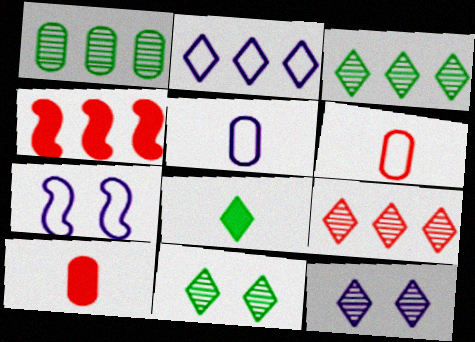[[1, 2, 4], 
[2, 5, 7], 
[3, 7, 10], 
[4, 5, 11]]